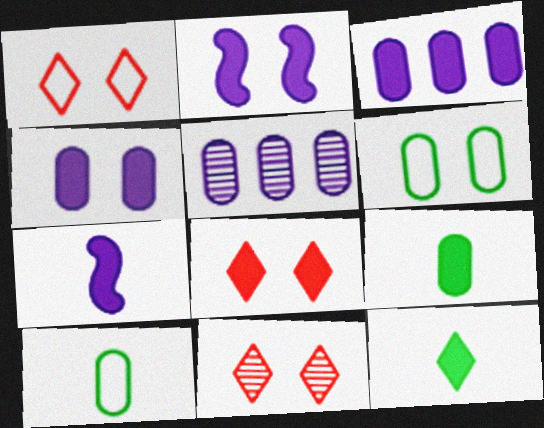[[1, 8, 11], 
[2, 6, 11]]